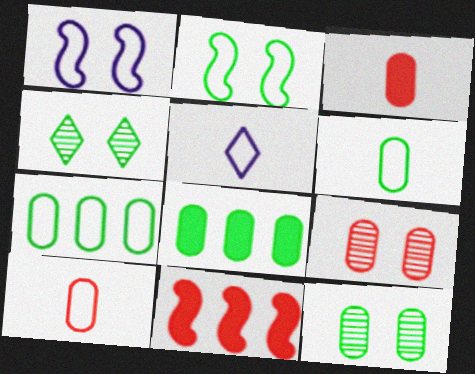[[5, 11, 12], 
[6, 8, 12]]